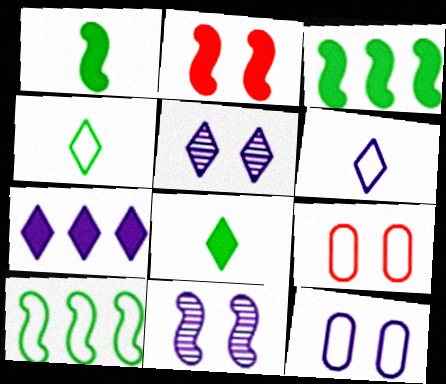[[5, 6, 7], 
[6, 9, 10]]